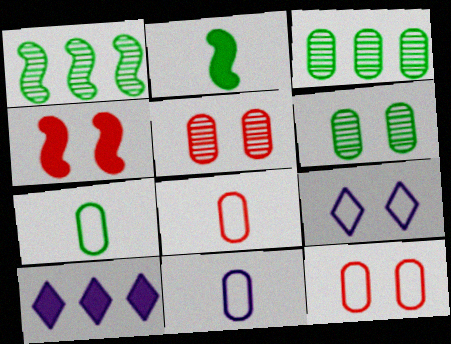[[4, 6, 9], 
[7, 8, 11]]